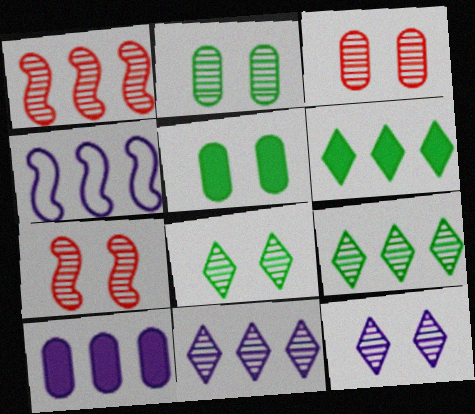[[2, 7, 12], 
[4, 10, 11]]